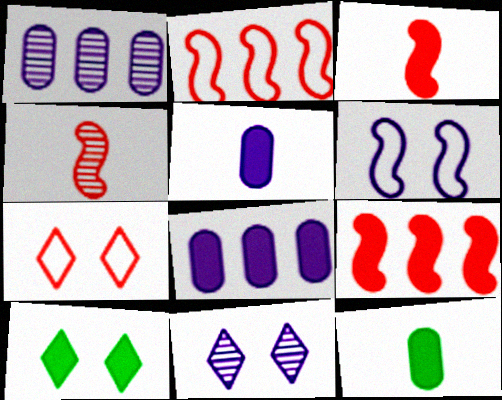[[2, 11, 12], 
[3, 8, 10], 
[5, 9, 10], 
[7, 10, 11]]